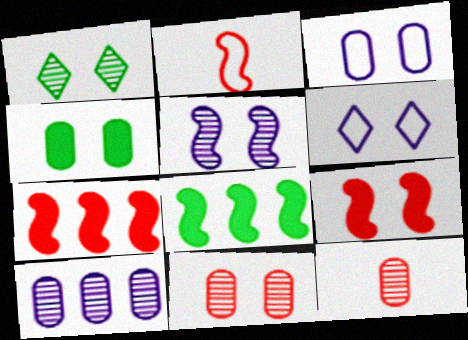[[1, 3, 9], 
[1, 5, 11], 
[2, 5, 8], 
[3, 4, 11], 
[6, 8, 12]]